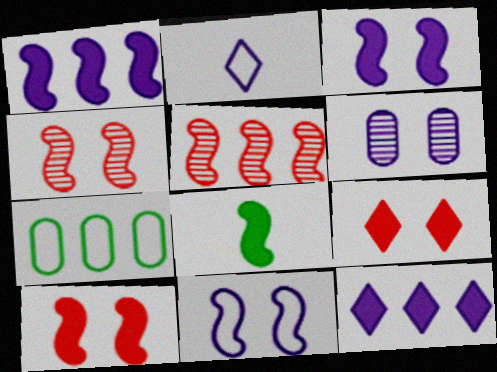[[1, 2, 6], 
[1, 8, 10], 
[5, 7, 12], 
[5, 8, 11]]